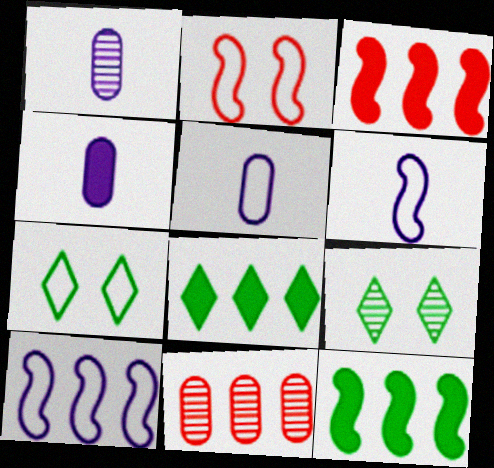[[1, 2, 8], 
[1, 3, 7], 
[1, 4, 5], 
[3, 5, 9], 
[8, 10, 11]]